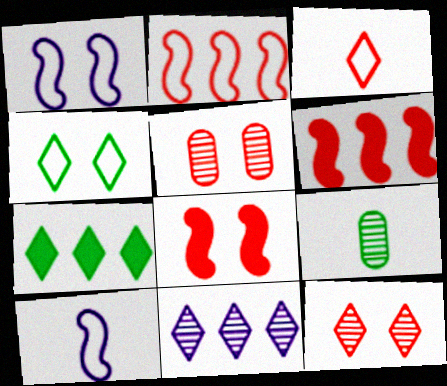[[3, 5, 6], 
[5, 7, 10]]